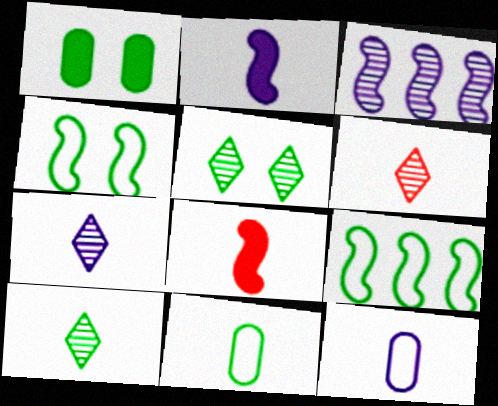[[1, 4, 5], 
[1, 9, 10], 
[2, 6, 11], 
[2, 7, 12], 
[3, 4, 8], 
[6, 7, 10], 
[7, 8, 11], 
[8, 10, 12]]